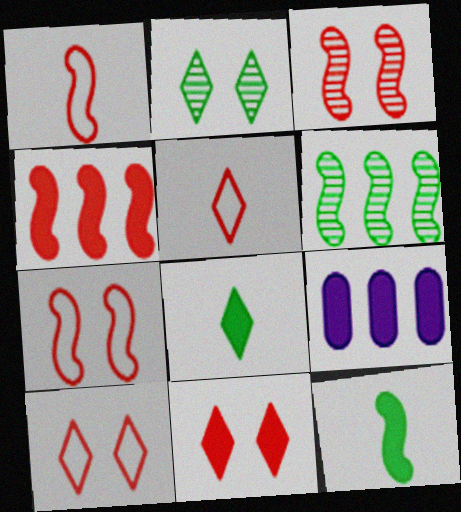[[1, 2, 9], 
[1, 3, 4], 
[9, 11, 12]]